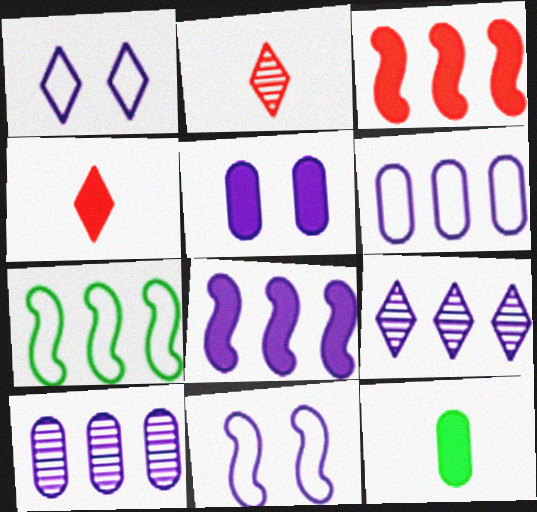[[2, 5, 7], 
[6, 8, 9]]